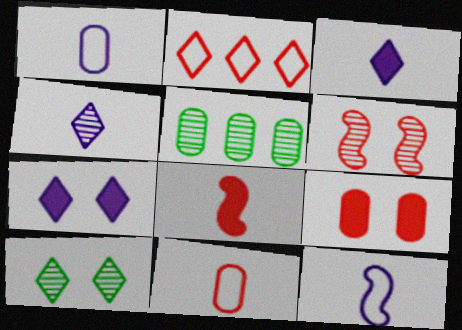[[1, 5, 9], 
[2, 3, 10], 
[4, 5, 6]]